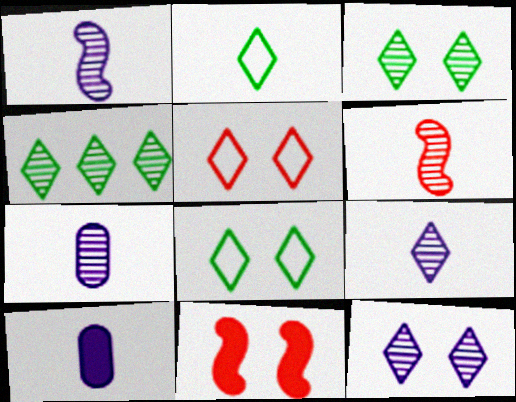[[1, 7, 9], 
[2, 6, 10]]